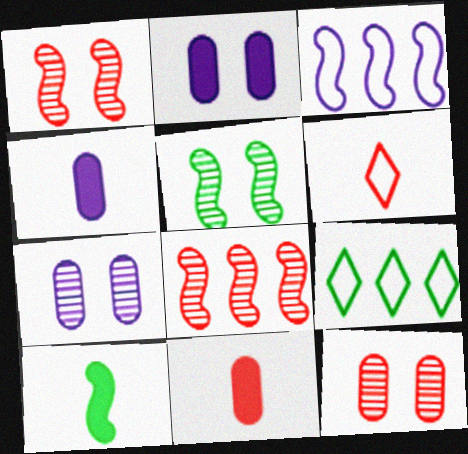[[1, 3, 10], 
[1, 4, 9]]